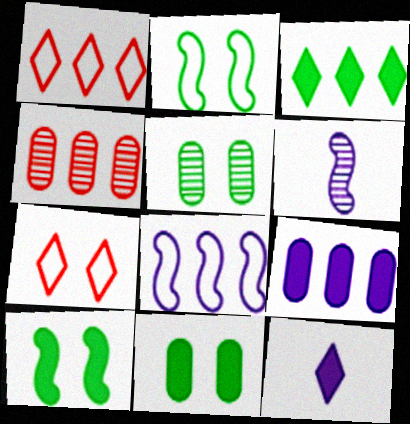[[1, 6, 11], 
[2, 4, 12], 
[3, 4, 8]]